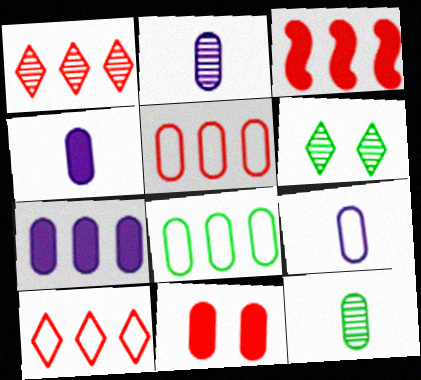[[1, 3, 5], 
[2, 4, 9], 
[2, 8, 11], 
[3, 6, 9]]